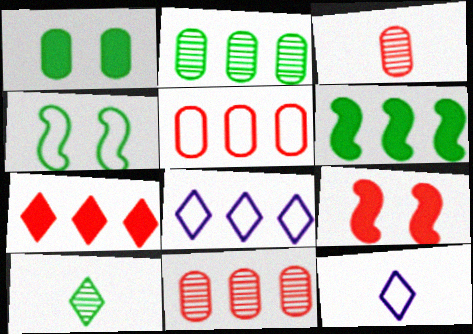[[2, 9, 12], 
[4, 5, 12], 
[6, 8, 11]]